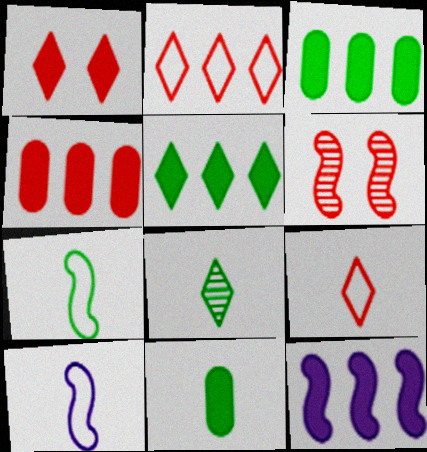[[1, 11, 12], 
[4, 5, 12], 
[4, 6, 9], 
[6, 7, 12], 
[7, 8, 11]]